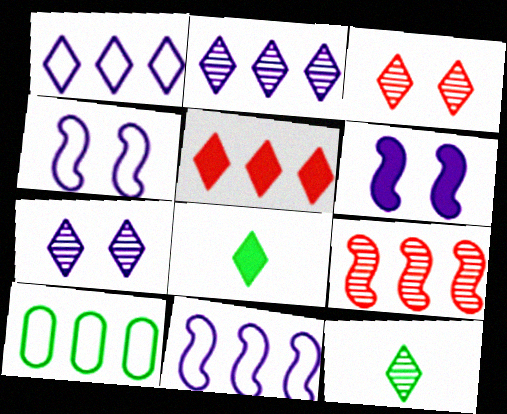[[1, 3, 8], 
[2, 3, 12]]